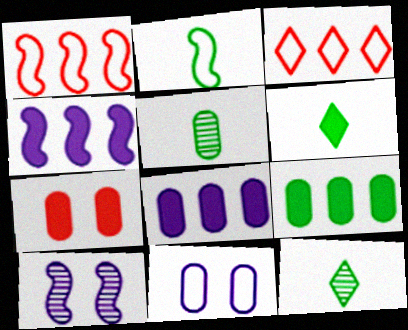[[2, 3, 11], 
[2, 5, 6], 
[4, 6, 7]]